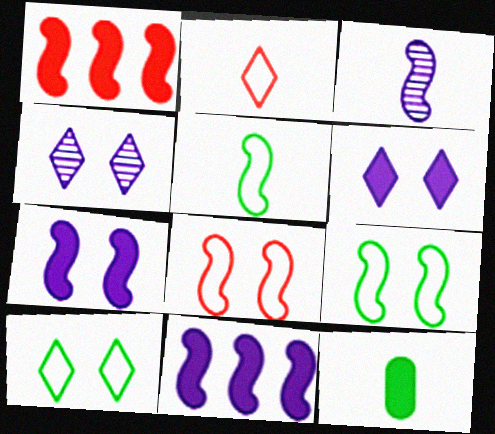[[1, 3, 9], 
[1, 6, 12], 
[2, 3, 12]]